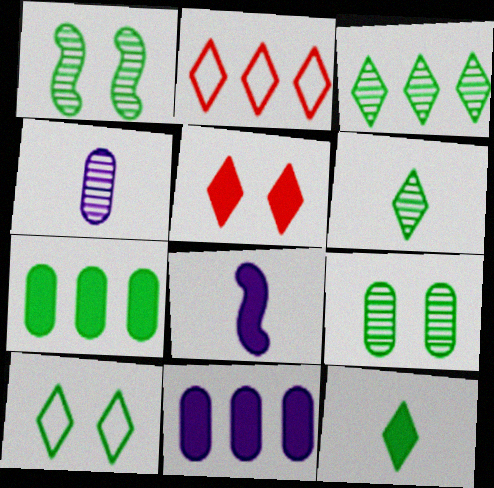[[2, 8, 9], 
[3, 10, 12], 
[5, 7, 8]]